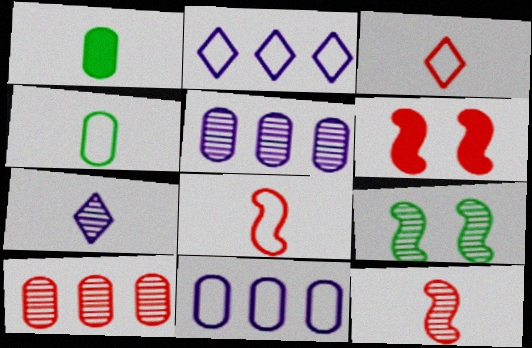[[1, 7, 8], 
[3, 6, 10], 
[7, 9, 10]]